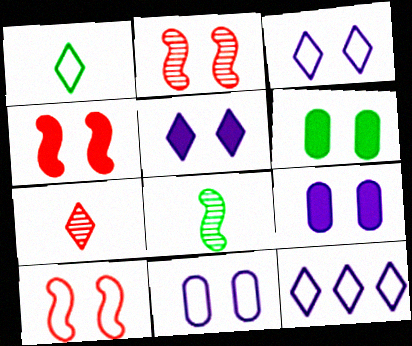[[2, 3, 6], 
[2, 4, 10], 
[4, 5, 6]]